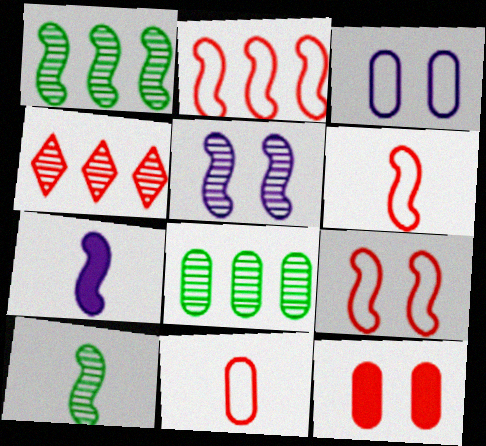[[1, 7, 9], 
[2, 6, 9], 
[4, 6, 12], 
[6, 7, 10]]